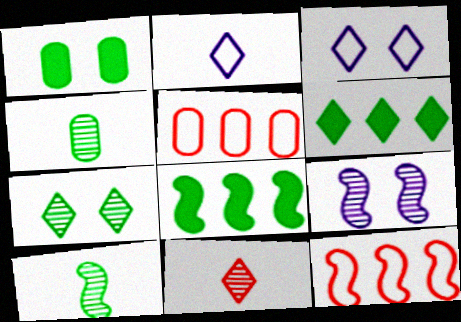[[3, 6, 11]]